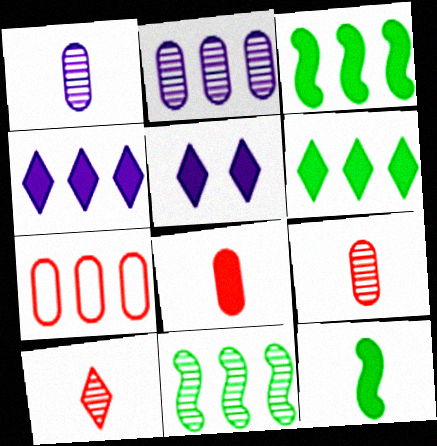[[3, 5, 8], 
[4, 7, 11]]